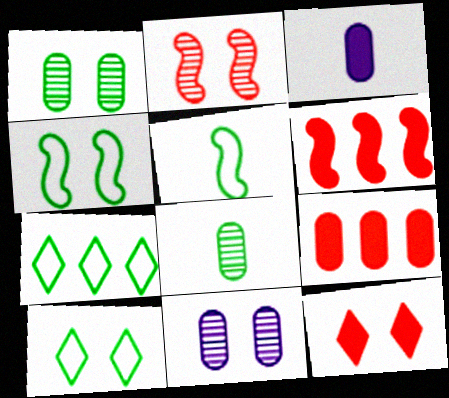[[2, 3, 7], 
[4, 11, 12]]